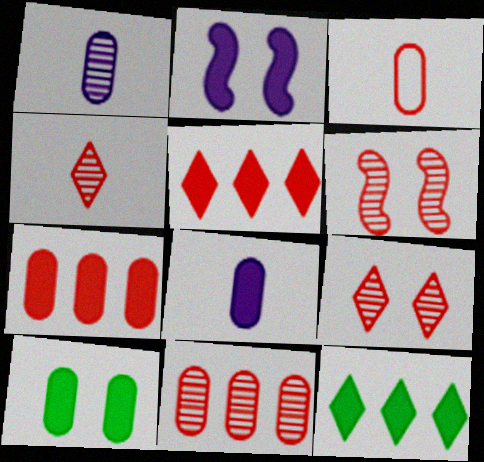[[3, 5, 6], 
[4, 6, 11], 
[7, 8, 10]]